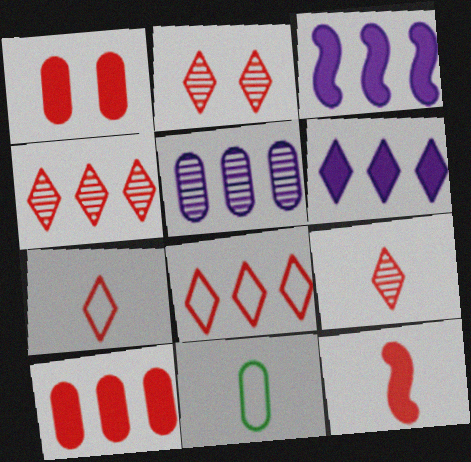[[1, 5, 11], 
[2, 3, 11], 
[2, 4, 9]]